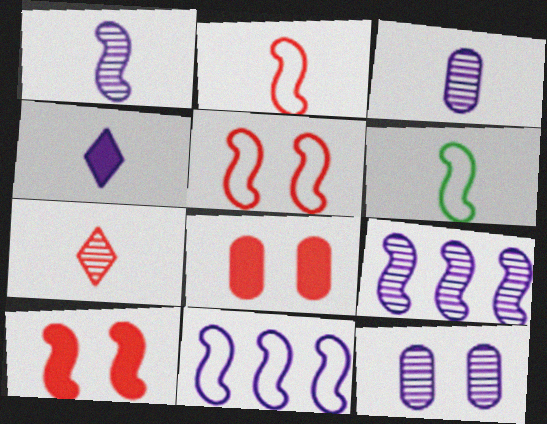[[4, 11, 12], 
[5, 6, 11], 
[6, 9, 10]]